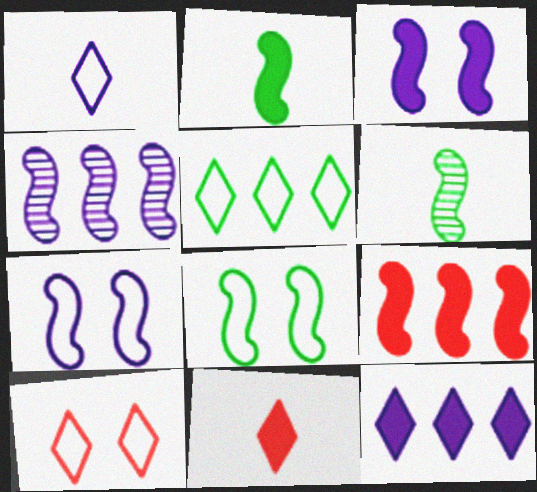[[1, 5, 10], 
[2, 3, 9], 
[6, 7, 9]]